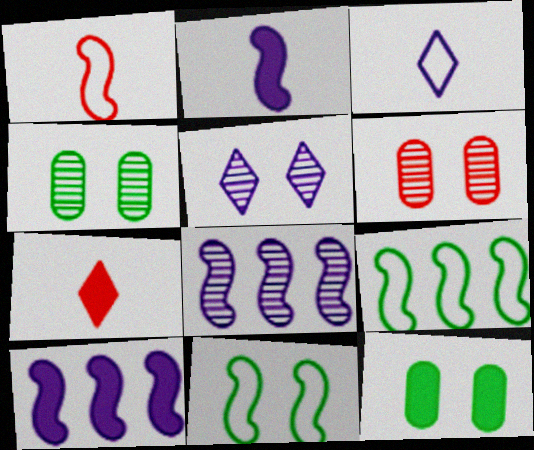[[7, 10, 12]]